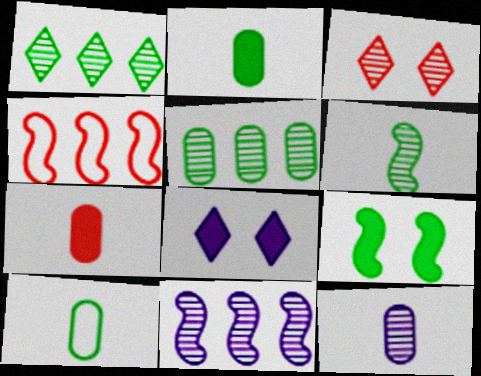[[1, 9, 10], 
[3, 4, 7], 
[7, 10, 12]]